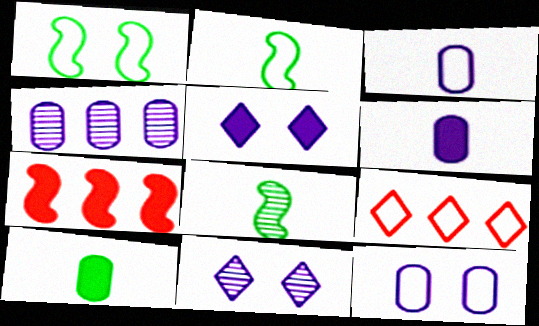[[1, 3, 9], 
[2, 9, 12], 
[4, 6, 12], 
[5, 7, 10]]